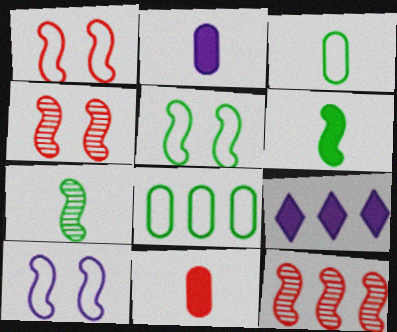[[1, 5, 10], 
[3, 4, 9], 
[6, 10, 12], 
[8, 9, 12]]